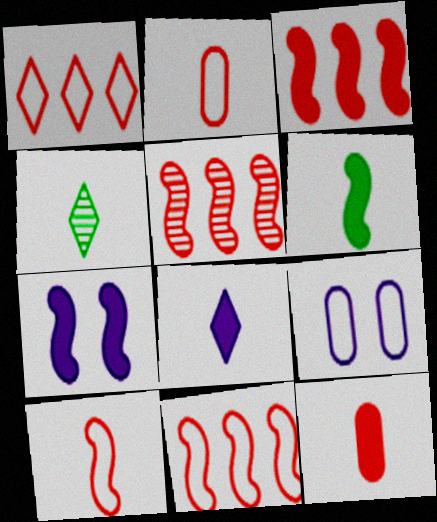[[3, 4, 9], 
[3, 5, 11], 
[3, 6, 7], 
[6, 8, 12]]